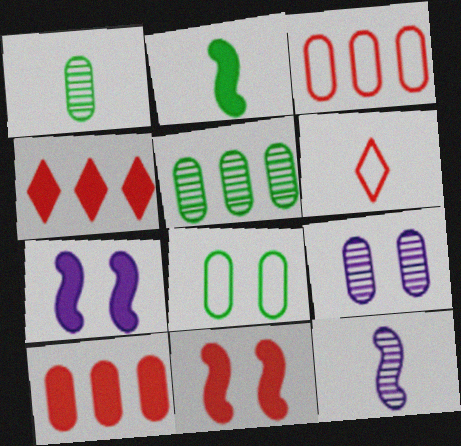[[4, 8, 12], 
[5, 6, 7]]